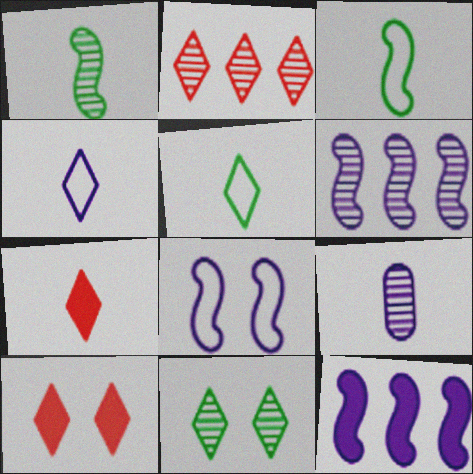[[3, 7, 9]]